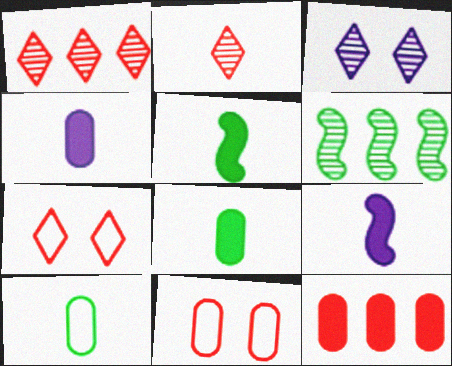[[2, 9, 10], 
[4, 6, 7]]